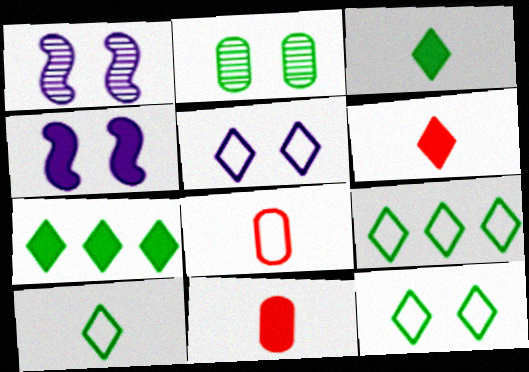[[1, 7, 8], 
[1, 9, 11], 
[4, 7, 11], 
[9, 10, 12]]